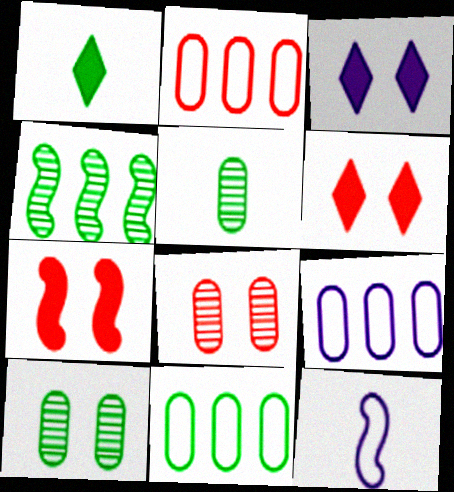[[2, 9, 11], 
[4, 7, 12]]